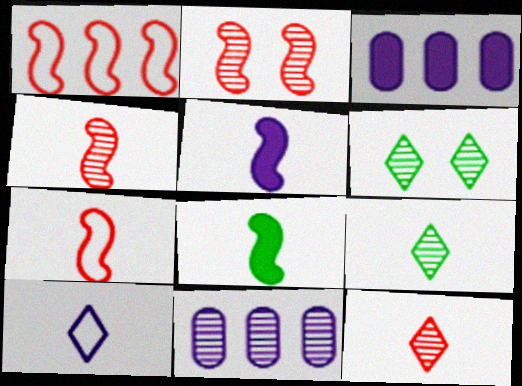[[2, 9, 11], 
[3, 6, 7], 
[4, 6, 11]]